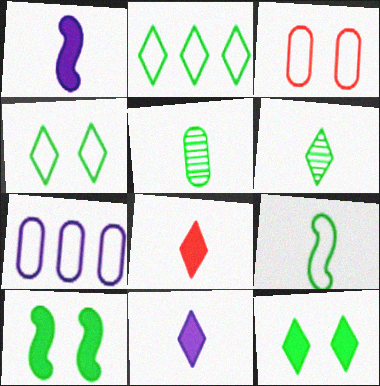[[2, 5, 10], 
[2, 6, 12]]